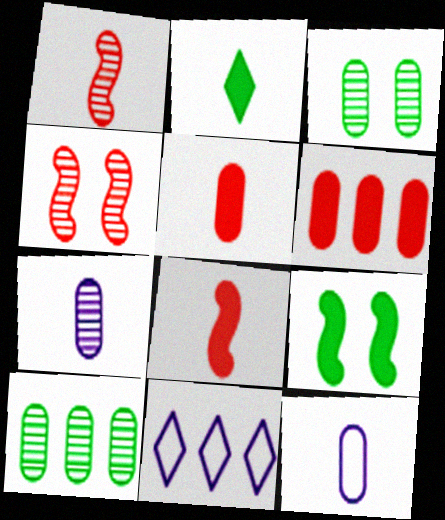[[1, 2, 12], 
[3, 6, 12], 
[3, 8, 11]]